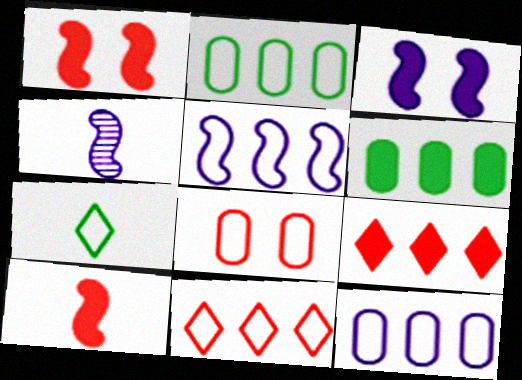[[2, 5, 11], 
[3, 4, 5], 
[5, 7, 8]]